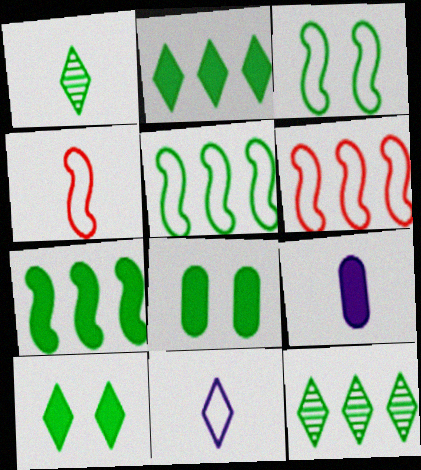[[1, 4, 9], 
[1, 5, 8]]